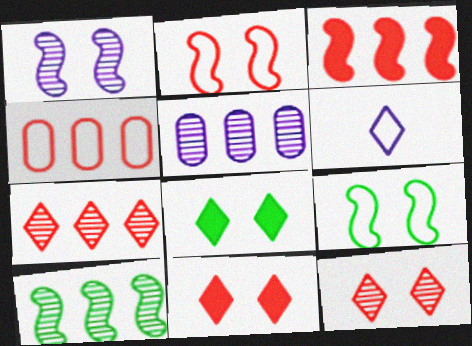[[3, 4, 7], 
[4, 6, 9], 
[5, 7, 10], 
[6, 7, 8]]